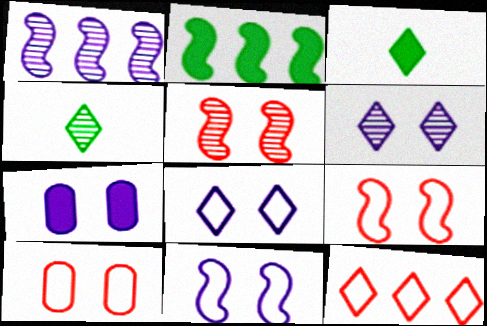[[1, 3, 10], 
[3, 6, 12], 
[6, 7, 11]]